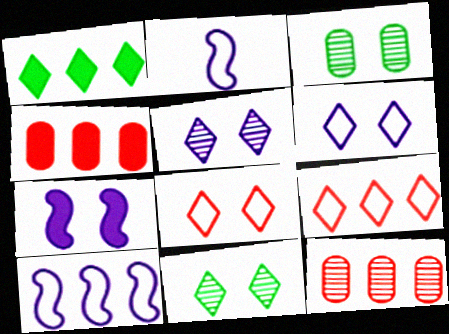[[1, 10, 12], 
[2, 4, 11], 
[3, 7, 8]]